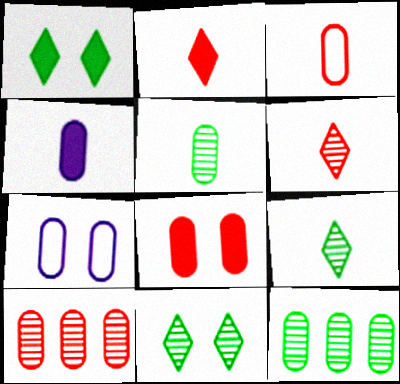[[3, 4, 5], 
[3, 8, 10]]